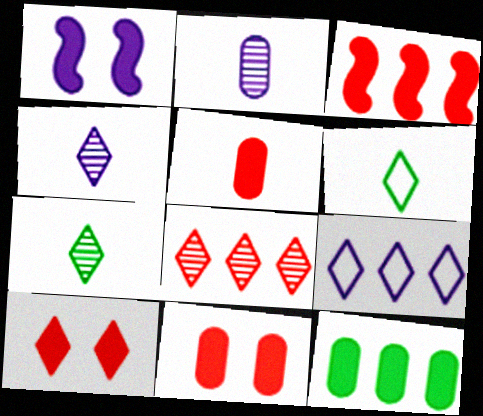[[1, 2, 9], 
[3, 5, 10], 
[7, 9, 10]]